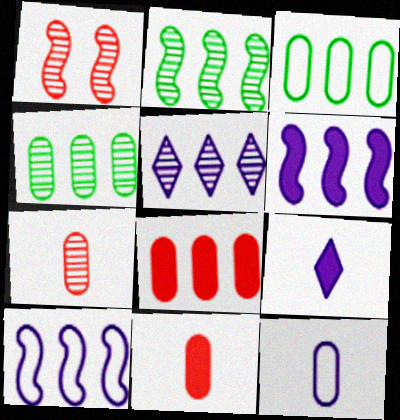[[1, 3, 9]]